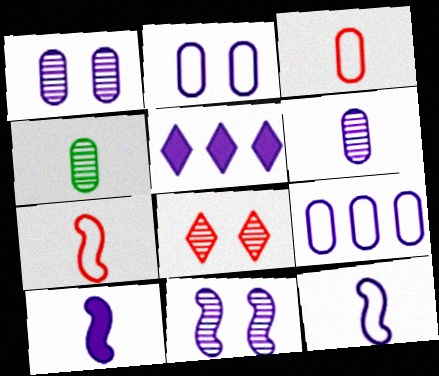[[1, 5, 12]]